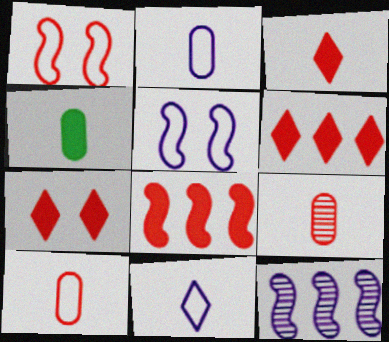[[1, 6, 9], 
[2, 4, 9], 
[3, 6, 7]]